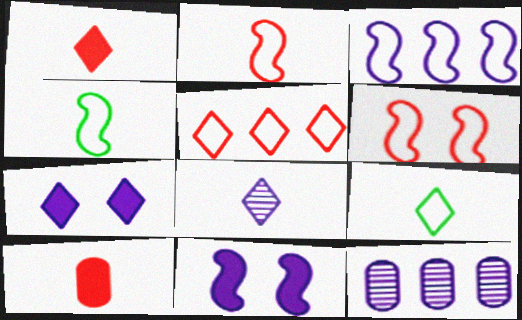[[1, 8, 9], 
[3, 4, 6], 
[4, 8, 10]]